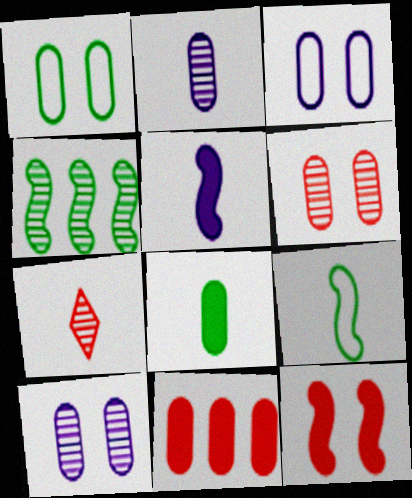[[1, 2, 11], 
[4, 7, 10]]